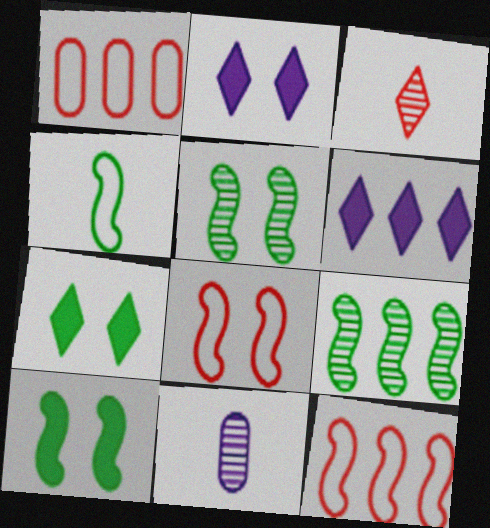[[1, 6, 9], 
[4, 9, 10], 
[7, 11, 12]]